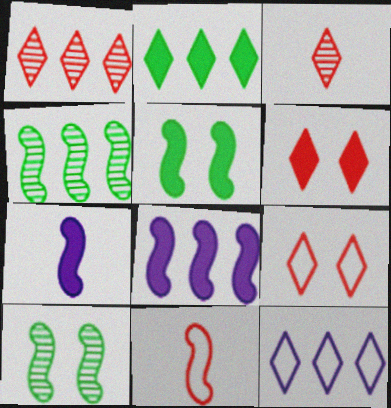[[1, 2, 12], 
[8, 10, 11]]